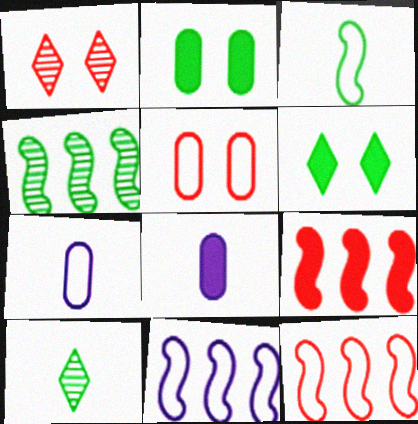[[4, 9, 11], 
[6, 8, 9]]